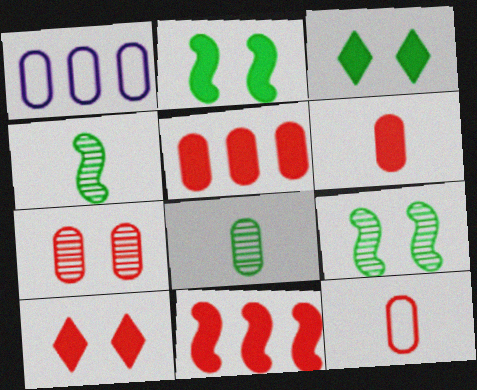[[1, 4, 10], 
[5, 7, 12], 
[6, 10, 11]]